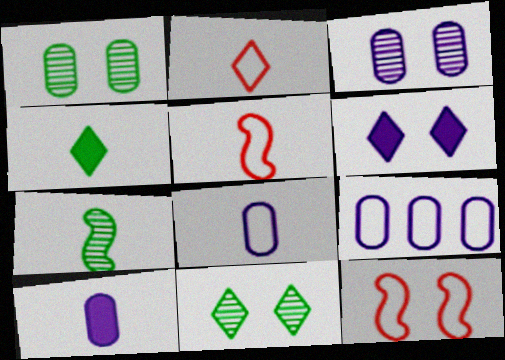[[1, 6, 12], 
[2, 7, 10], 
[3, 9, 10]]